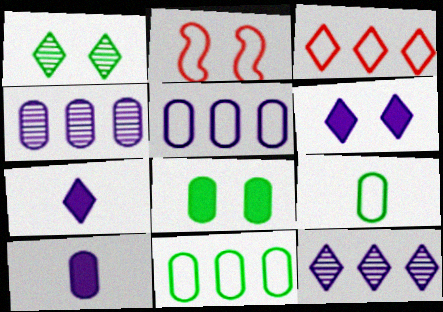[[1, 3, 7]]